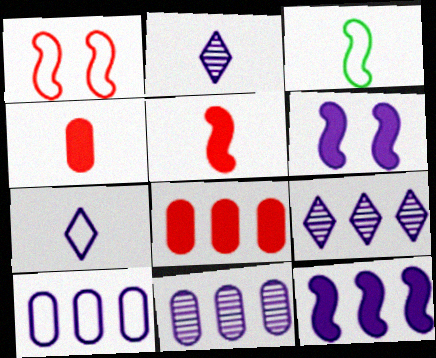[[2, 3, 4], 
[2, 6, 10], 
[6, 7, 11], 
[9, 10, 12]]